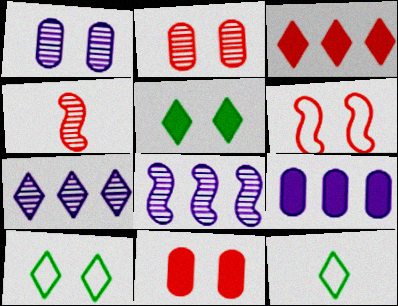[[1, 5, 6], 
[4, 9, 10], 
[8, 11, 12]]